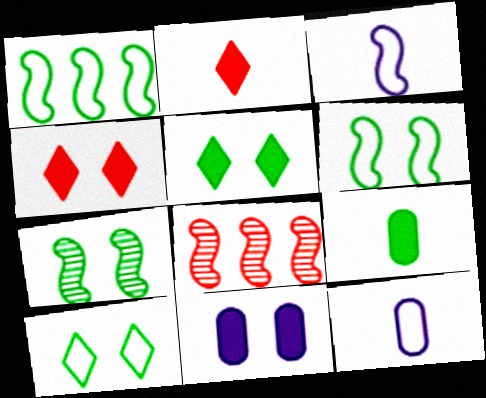[[5, 8, 12]]